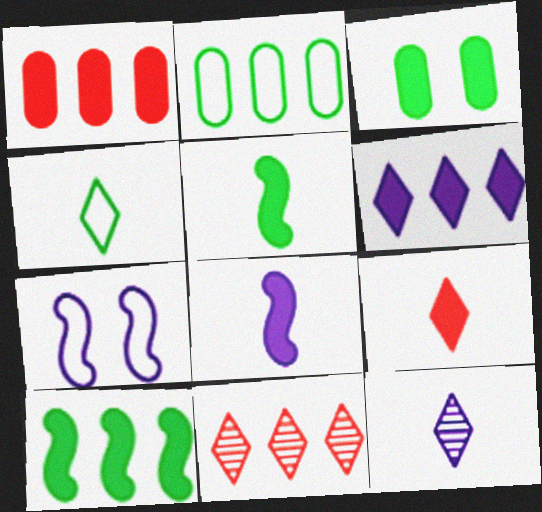[[1, 6, 10], 
[4, 9, 12]]